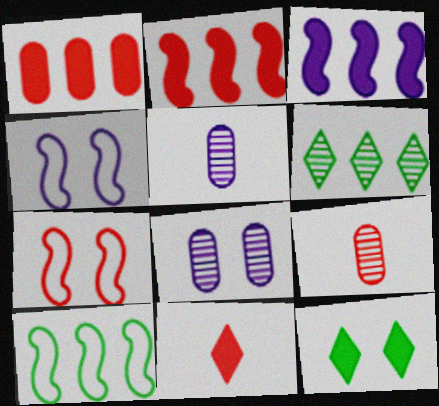[[7, 8, 12], 
[8, 10, 11]]